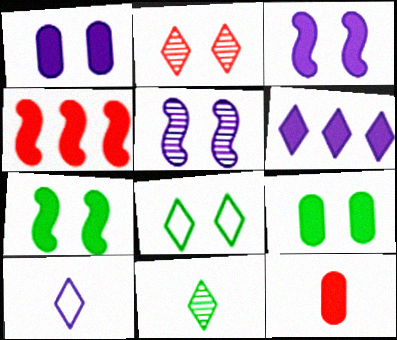[[6, 7, 12]]